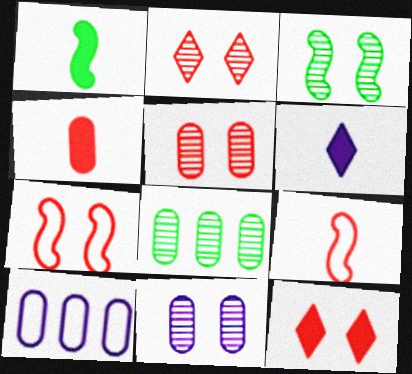[[1, 2, 10], 
[1, 4, 6], 
[2, 3, 11], 
[5, 7, 12], 
[6, 7, 8]]